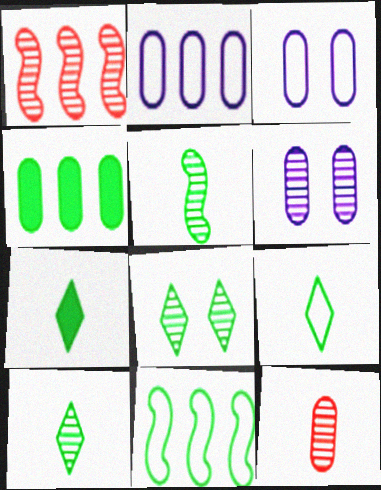[[1, 3, 7], 
[1, 6, 10], 
[3, 4, 12], 
[7, 9, 10]]